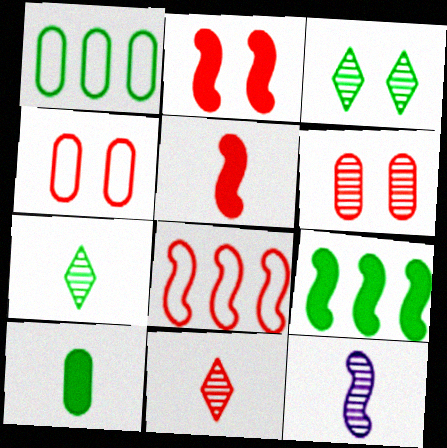[]